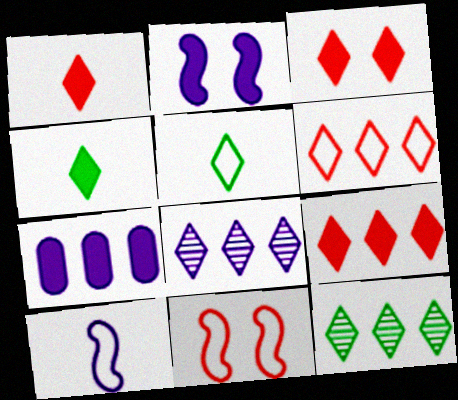[[1, 3, 9], 
[3, 5, 8]]